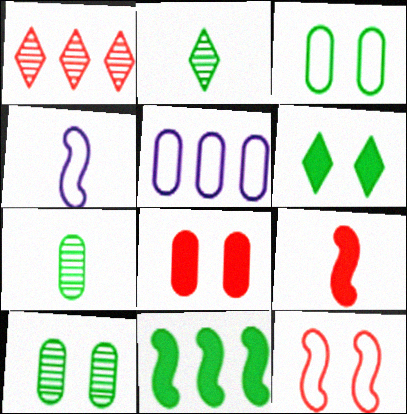[[1, 5, 11], 
[2, 3, 11], 
[5, 7, 8]]